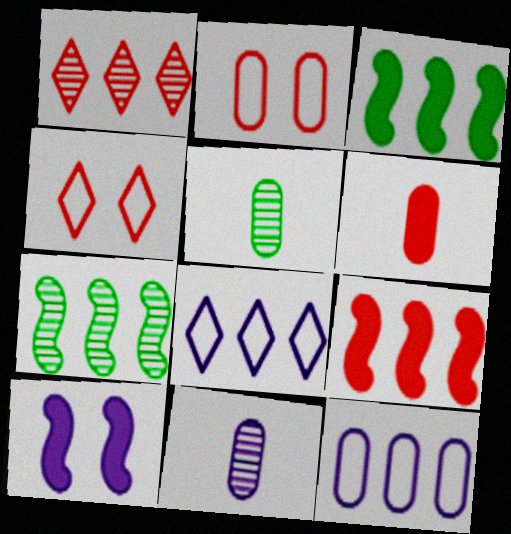[[1, 3, 12], 
[3, 4, 11], 
[8, 10, 11]]